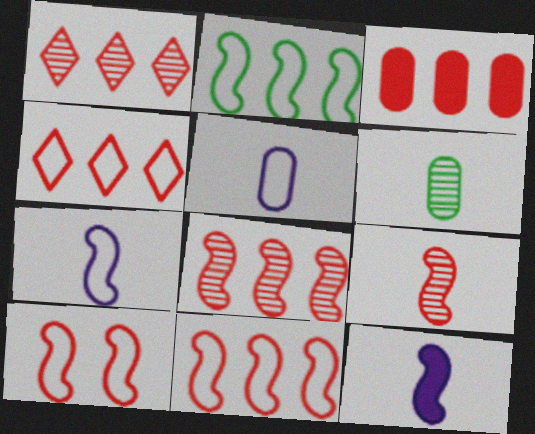[[1, 3, 11], 
[2, 7, 10], 
[3, 4, 8]]